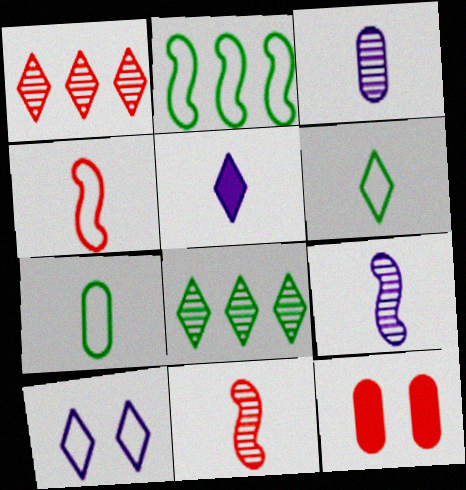[[1, 4, 12], 
[5, 7, 11]]